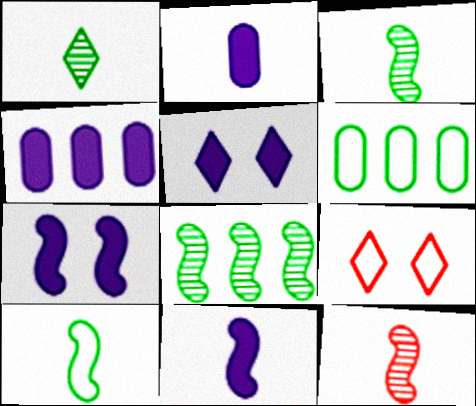[[2, 8, 9], 
[3, 4, 9], 
[4, 5, 11], 
[5, 6, 12], 
[10, 11, 12]]